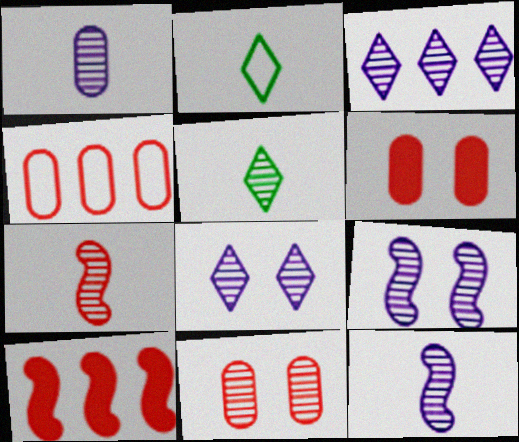[[1, 3, 9], 
[1, 5, 7]]